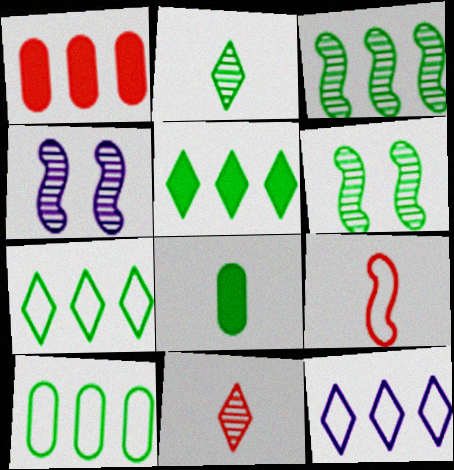[[1, 3, 12], 
[3, 5, 10], 
[6, 7, 8]]